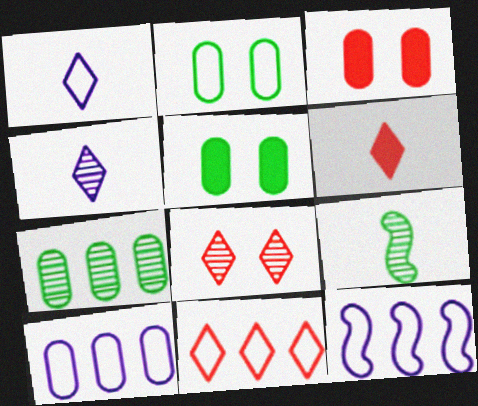[[6, 8, 11]]